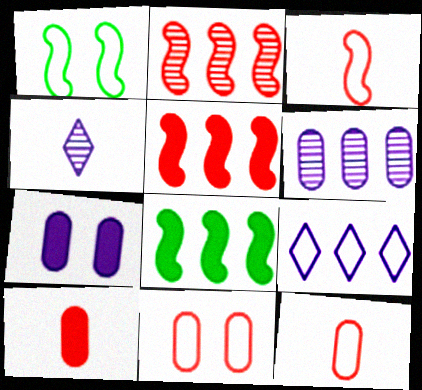[[1, 9, 12], 
[4, 8, 11]]